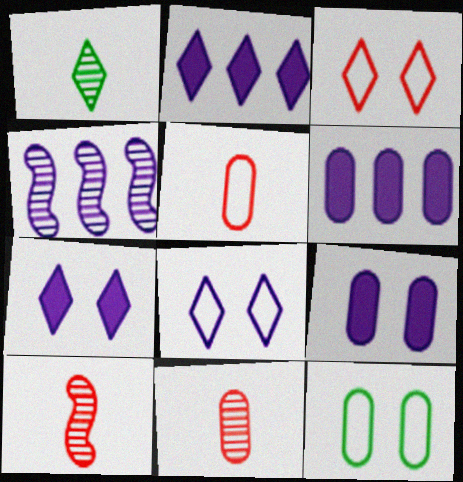[[1, 2, 3], 
[2, 10, 12], 
[6, 11, 12]]